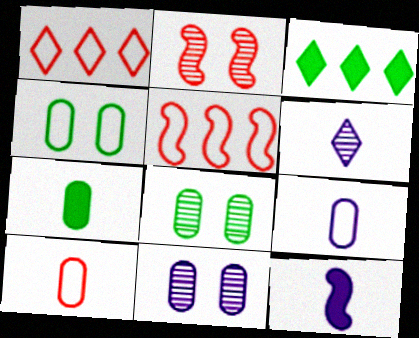[[1, 8, 12], 
[2, 3, 9], 
[6, 9, 12]]